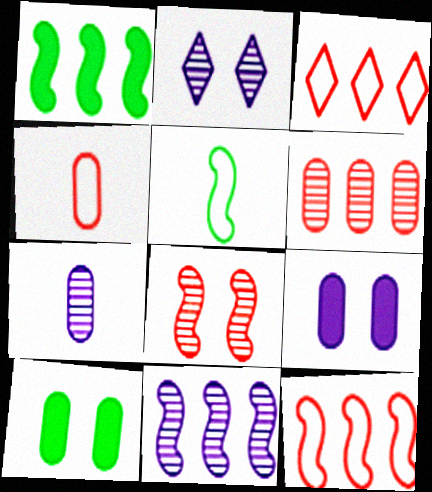[[1, 2, 4], 
[1, 11, 12], 
[2, 7, 11]]